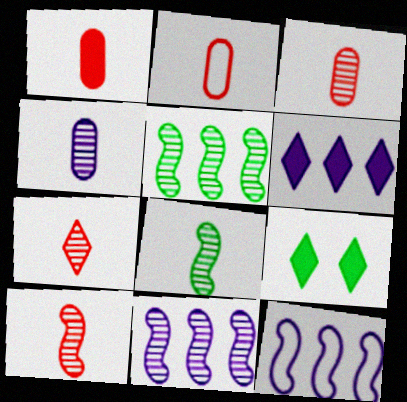[[1, 2, 3], 
[2, 9, 11], 
[3, 7, 10], 
[3, 9, 12], 
[4, 7, 8]]